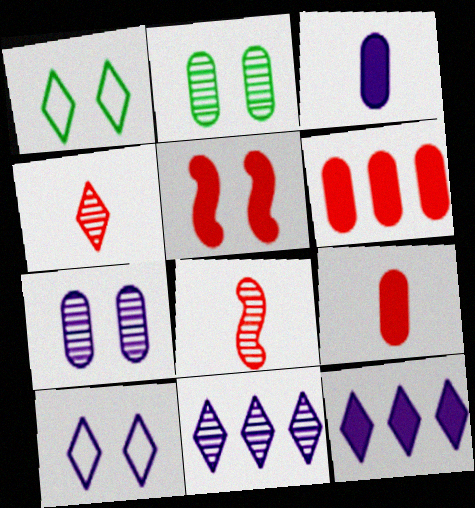[[1, 4, 12], 
[1, 5, 7], 
[2, 5, 10], 
[2, 8, 11]]